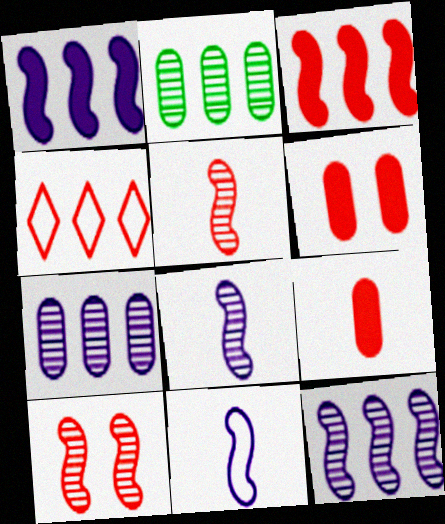[[1, 2, 4], 
[4, 5, 6], 
[4, 9, 10]]